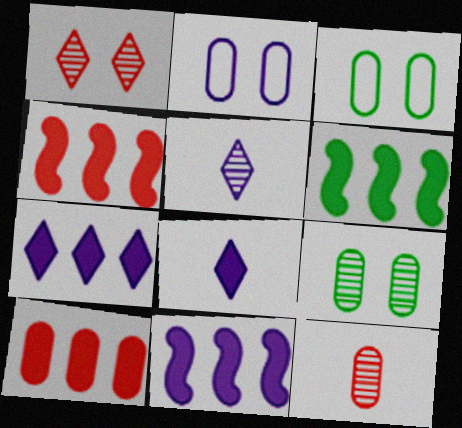[[2, 5, 11], 
[3, 4, 5], 
[4, 6, 11], 
[6, 7, 10]]